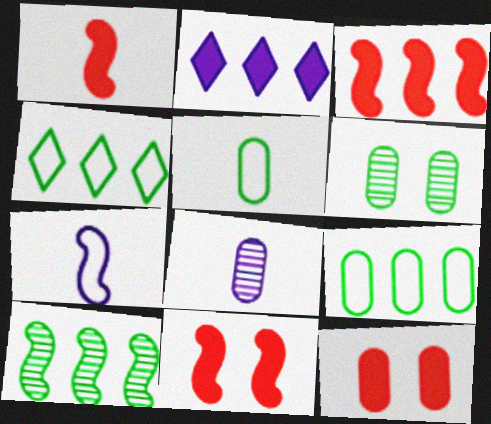[[1, 3, 11], 
[4, 8, 11], 
[7, 10, 11], 
[8, 9, 12]]